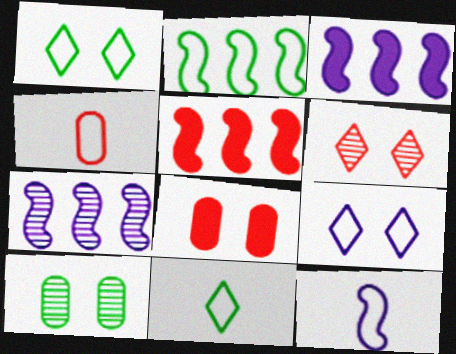[[2, 4, 9], 
[2, 5, 7], 
[4, 5, 6], 
[4, 11, 12], 
[7, 8, 11]]